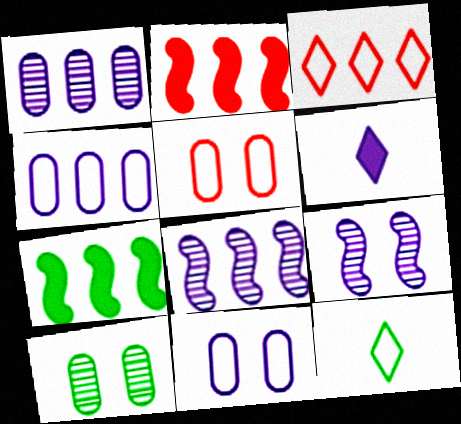[[1, 3, 7], 
[4, 6, 9], 
[6, 8, 11], 
[7, 10, 12]]